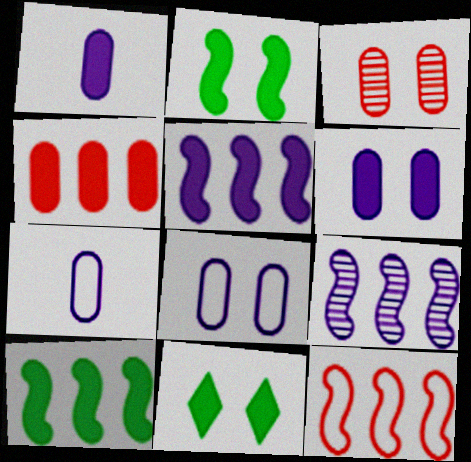[[9, 10, 12]]